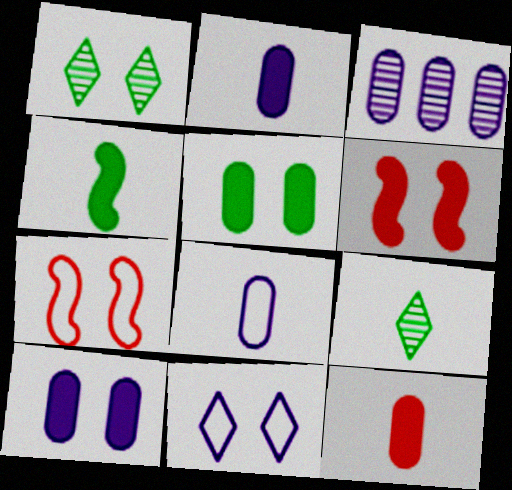[[1, 7, 10], 
[3, 8, 10]]